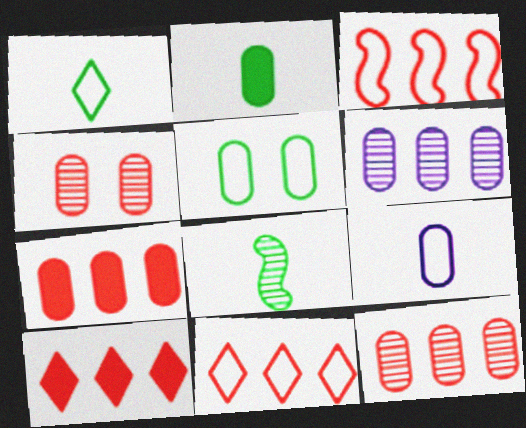[[1, 2, 8], 
[3, 10, 12]]